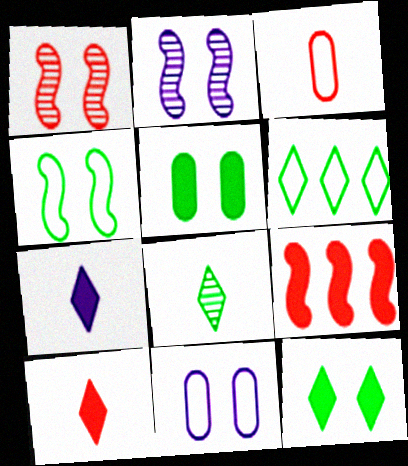[[1, 11, 12], 
[5, 7, 9], 
[6, 8, 12], 
[8, 9, 11]]